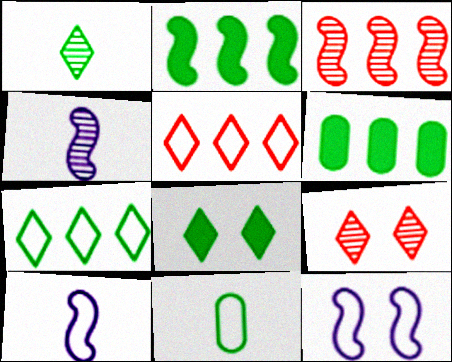[[1, 7, 8], 
[5, 11, 12], 
[6, 9, 10]]